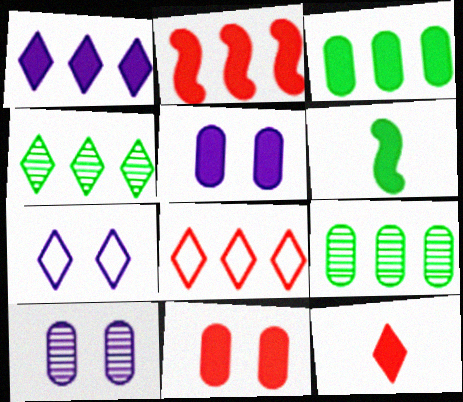[[1, 2, 3], 
[1, 4, 8], 
[1, 6, 11], 
[2, 11, 12], 
[4, 7, 12], 
[6, 8, 10]]